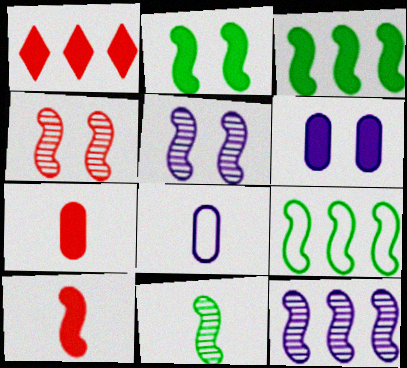[[2, 9, 11], 
[4, 11, 12], 
[5, 9, 10]]